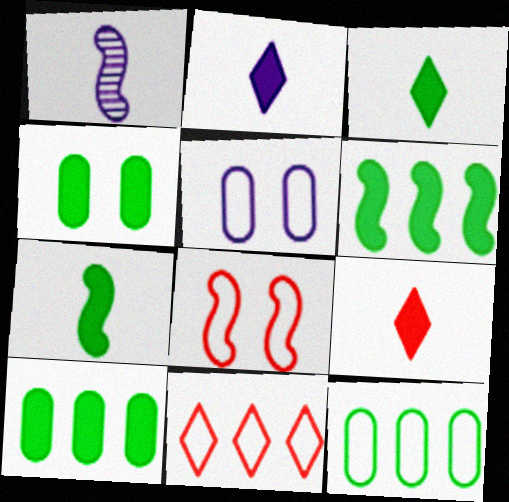[[1, 4, 11], 
[1, 6, 8], 
[2, 3, 9], 
[3, 4, 6]]